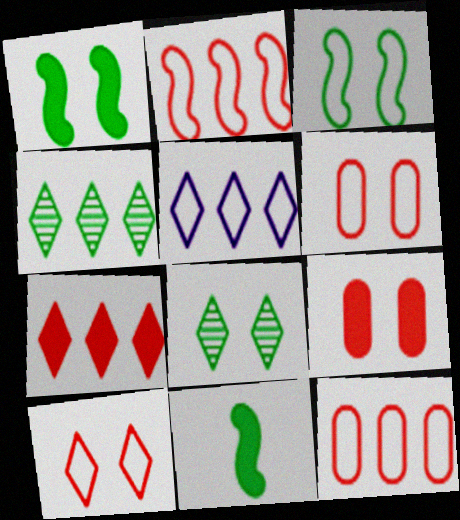[[4, 5, 7]]